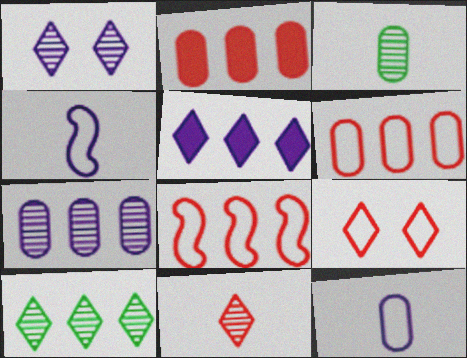[[1, 10, 11]]